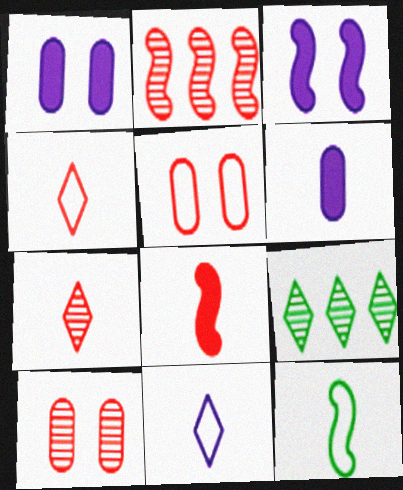[[2, 3, 12], 
[2, 7, 10], 
[6, 7, 12]]